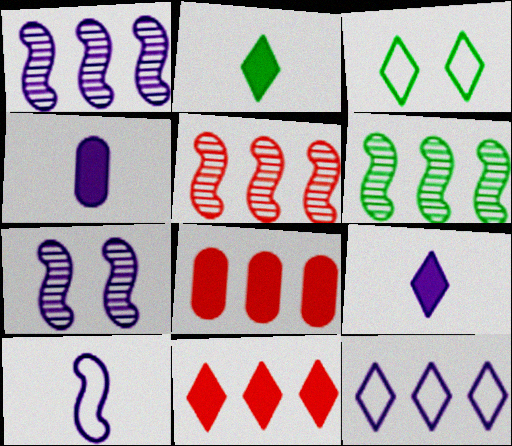[[1, 5, 6], 
[3, 4, 5], 
[4, 7, 12], 
[6, 8, 12]]